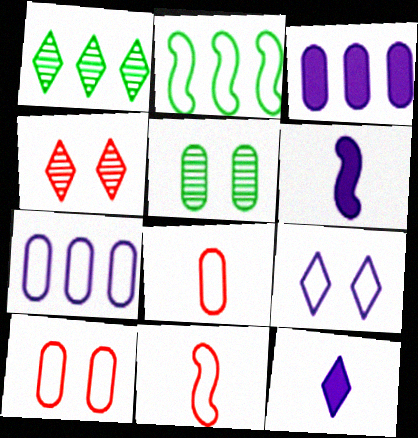[[1, 6, 10], 
[2, 8, 9], 
[3, 5, 8]]